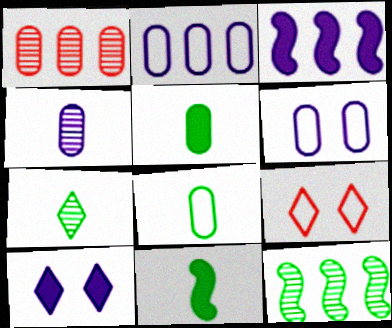[[1, 5, 6], 
[7, 8, 11]]